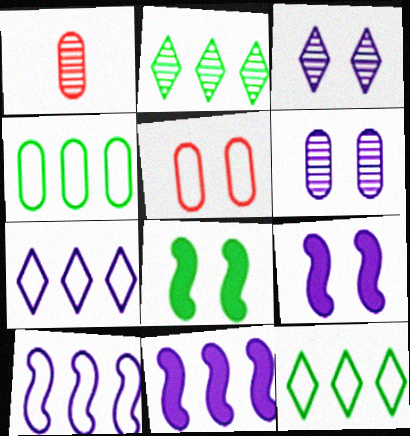[[1, 7, 8], 
[1, 9, 12], 
[3, 5, 8]]